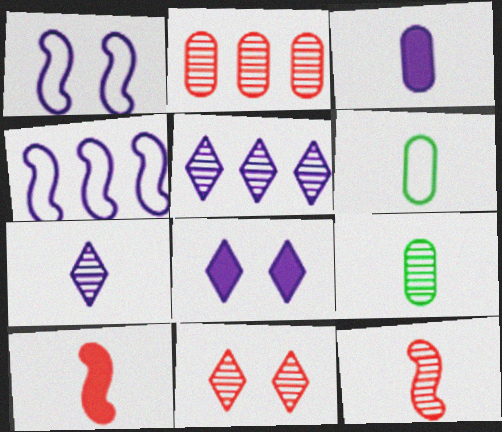[[1, 3, 5], 
[2, 11, 12], 
[6, 7, 10], 
[7, 9, 12]]